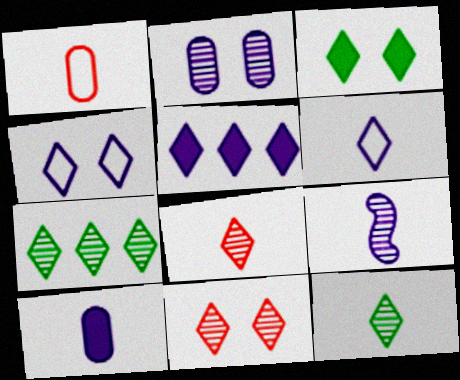[[3, 4, 11], 
[6, 9, 10]]